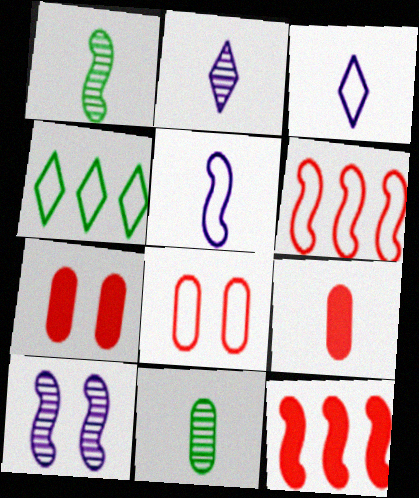[[1, 3, 9], 
[4, 5, 8], 
[4, 9, 10]]